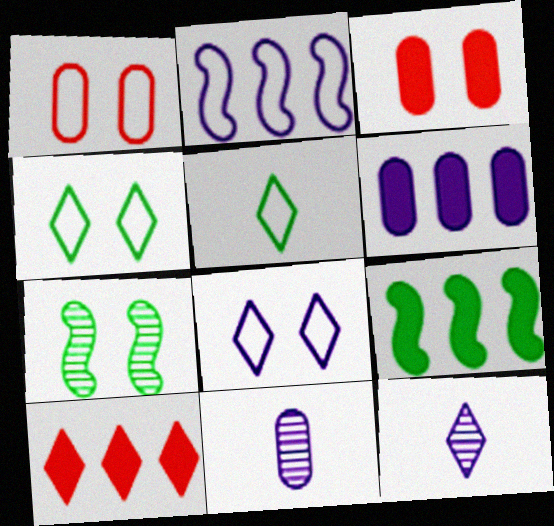[[1, 2, 5], 
[1, 9, 12], 
[3, 7, 8], 
[4, 10, 12], 
[6, 9, 10]]